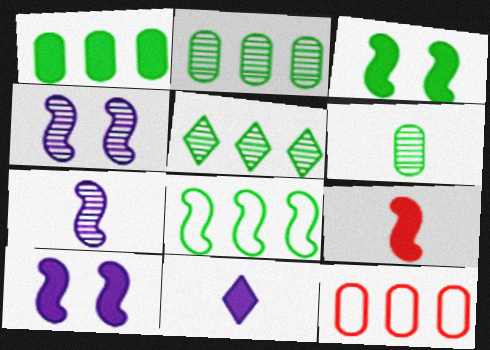[[1, 5, 8], 
[4, 8, 9]]